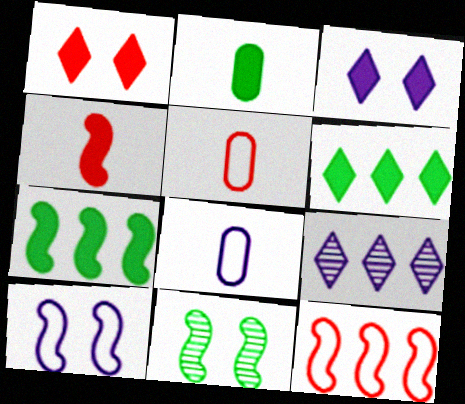[]